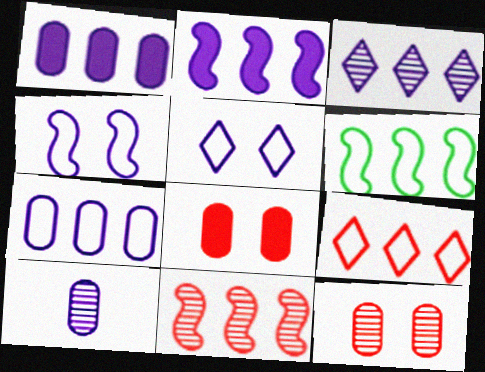[[2, 3, 7], 
[2, 5, 10], 
[2, 6, 11], 
[6, 7, 9]]